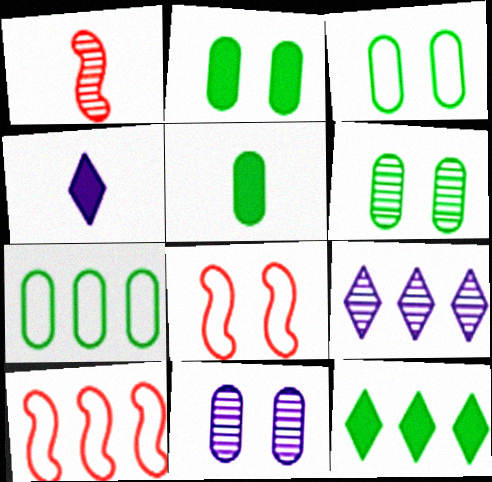[[1, 6, 9], 
[2, 3, 6], 
[4, 6, 10], 
[5, 6, 7], 
[5, 8, 9]]